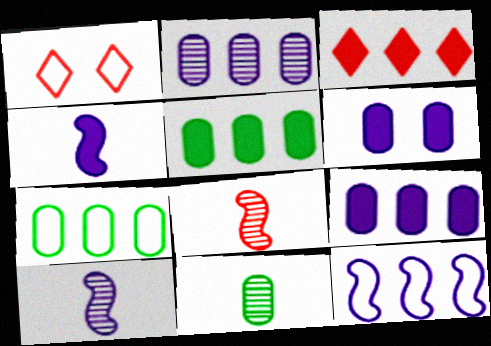[[1, 5, 10]]